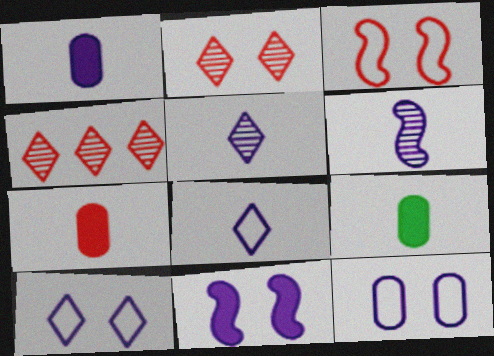[[1, 6, 8], 
[1, 7, 9], 
[3, 4, 7]]